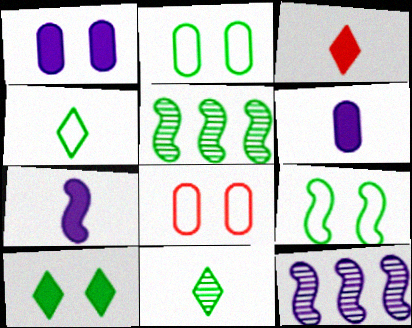[[2, 3, 12]]